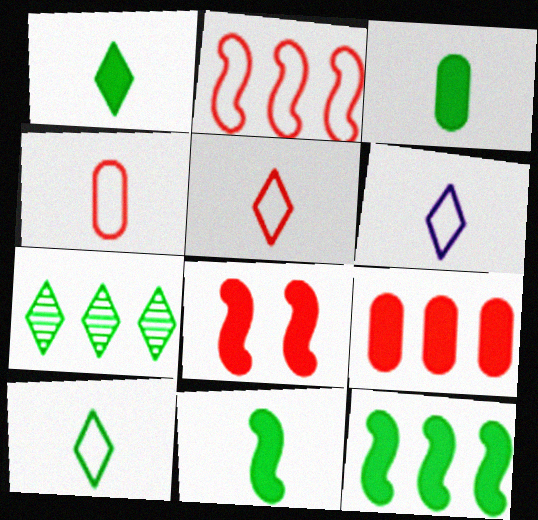[[1, 3, 11], 
[5, 6, 10]]